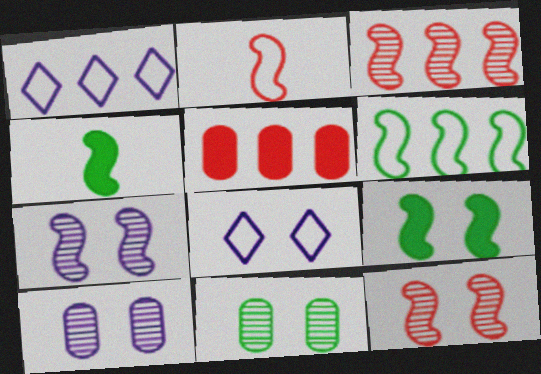[]